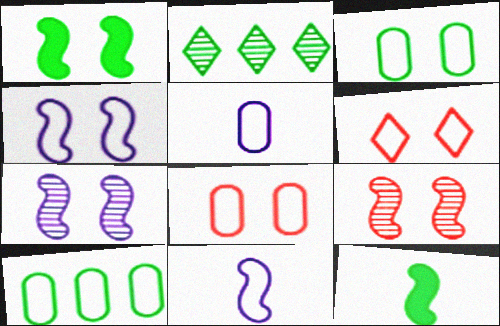[[1, 4, 9], 
[2, 3, 12], 
[3, 4, 6], 
[5, 8, 10], 
[6, 10, 11]]